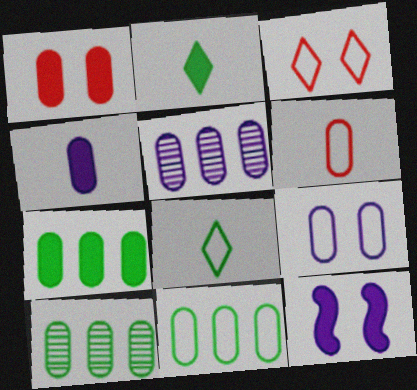[[1, 4, 7], 
[4, 5, 9], 
[6, 9, 11], 
[7, 10, 11]]